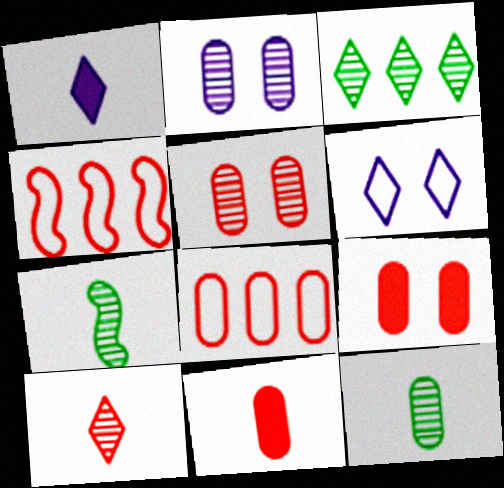[[4, 9, 10], 
[5, 8, 11]]